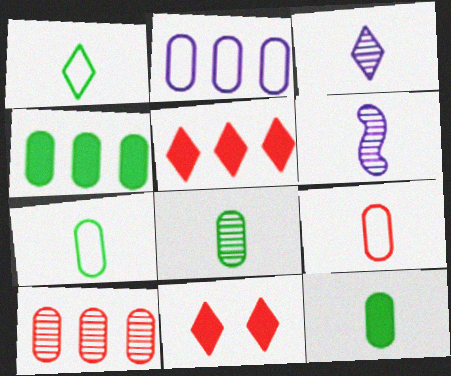[[2, 4, 10], 
[7, 8, 12]]